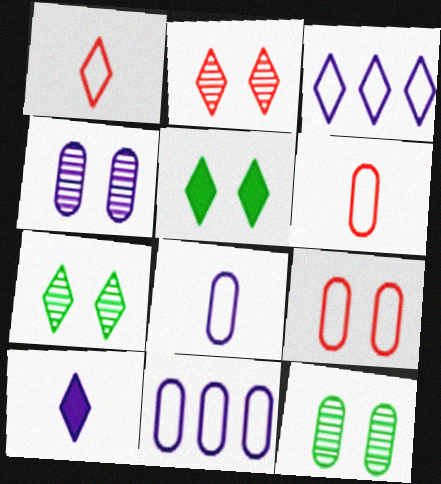[]